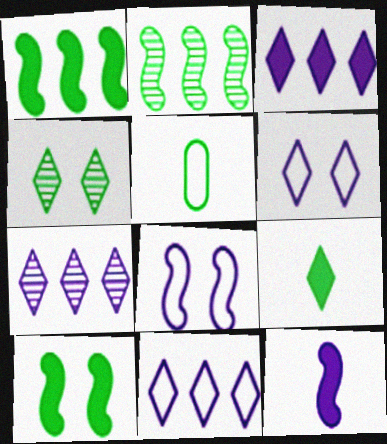[[1, 4, 5], 
[3, 7, 11]]